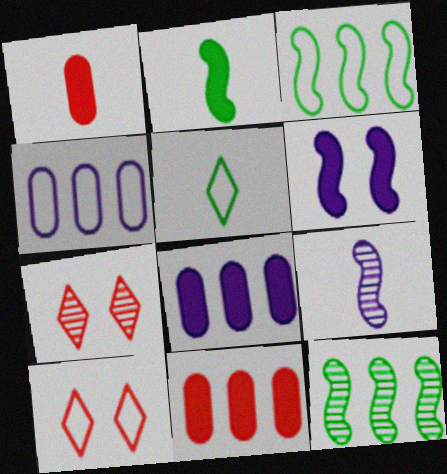[[1, 5, 9], 
[2, 4, 7]]